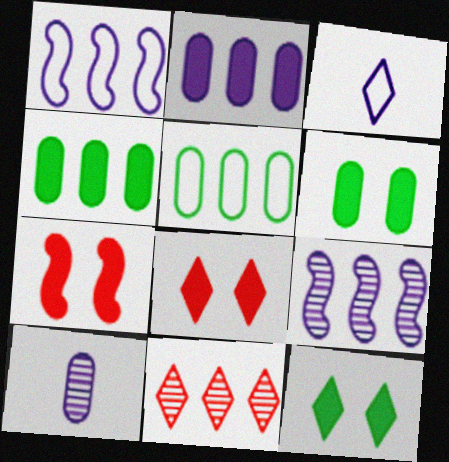[[1, 4, 11], 
[3, 11, 12]]